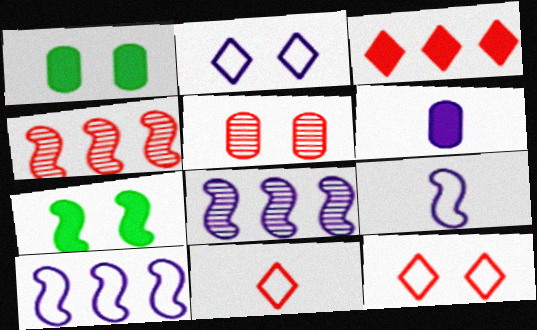[[1, 8, 11], 
[2, 5, 7], 
[2, 6, 8], 
[3, 6, 7], 
[4, 7, 9]]